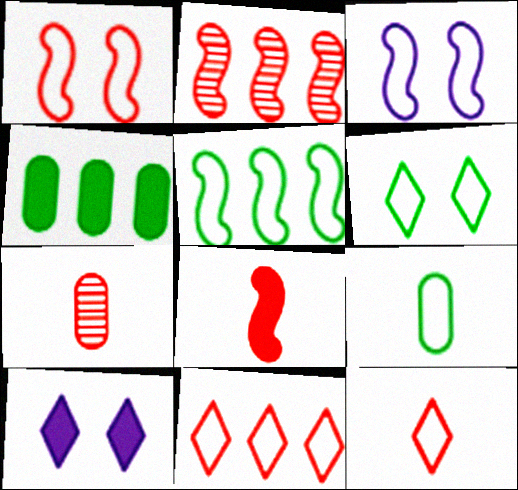[[1, 2, 8], 
[2, 9, 10], 
[3, 9, 11], 
[4, 8, 10], 
[5, 6, 9], 
[5, 7, 10], 
[7, 8, 12]]